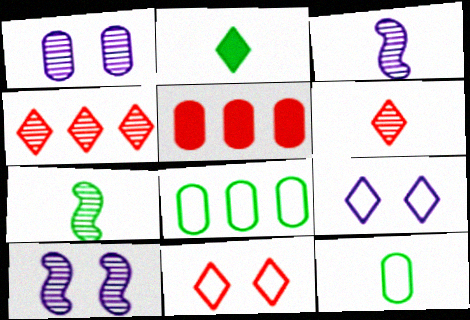[[1, 4, 7], 
[1, 5, 12], 
[2, 4, 9], 
[2, 7, 12], 
[5, 7, 9]]